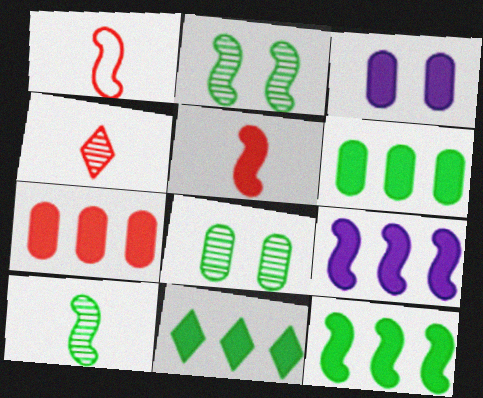[[1, 2, 9], 
[3, 5, 11], 
[6, 11, 12], 
[7, 9, 11]]